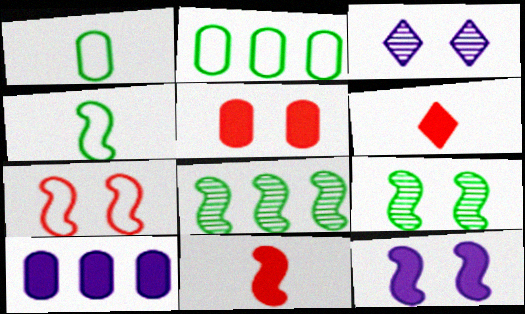[[2, 3, 11], 
[7, 9, 12]]